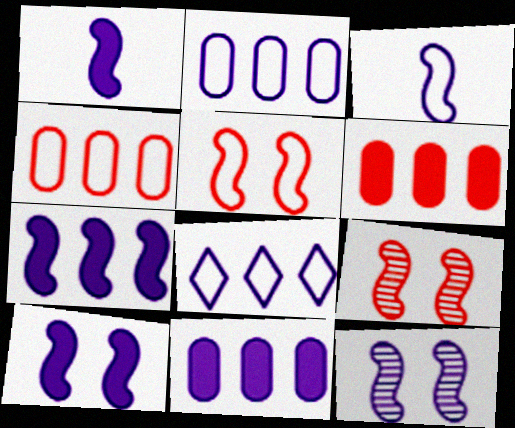[[1, 7, 10], 
[3, 7, 12]]